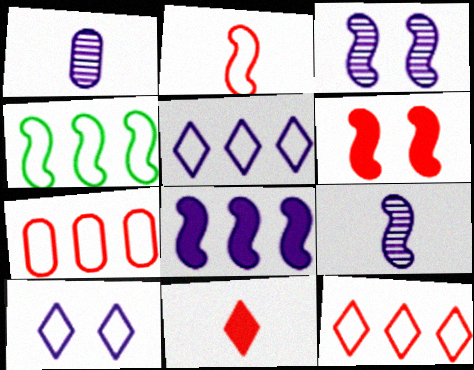[[1, 8, 10], 
[4, 5, 7], 
[4, 6, 9]]